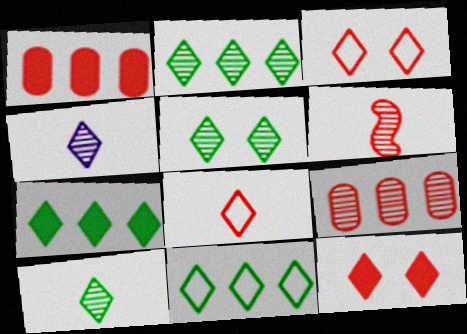[[1, 3, 6], 
[2, 5, 10], 
[2, 7, 11], 
[3, 4, 7], 
[4, 11, 12]]